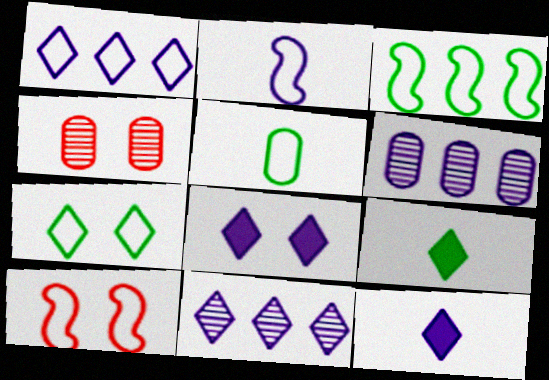[[1, 5, 10], 
[2, 3, 10], 
[2, 6, 8], 
[3, 4, 12], 
[3, 5, 7], 
[6, 9, 10]]